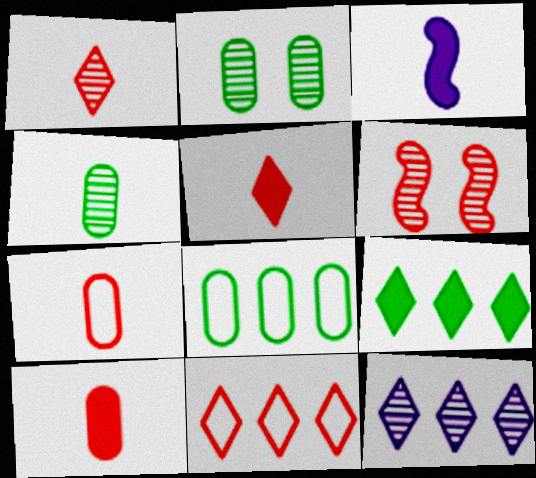[[2, 3, 11], 
[4, 6, 12], 
[6, 10, 11], 
[9, 11, 12]]